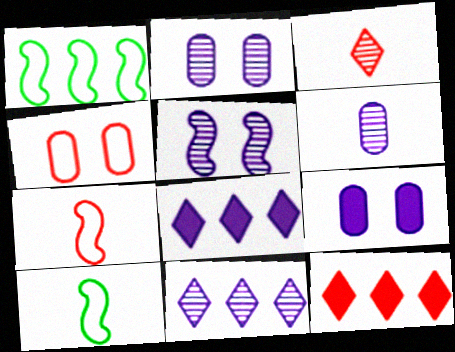[[1, 3, 9], 
[2, 10, 12], 
[5, 6, 11]]